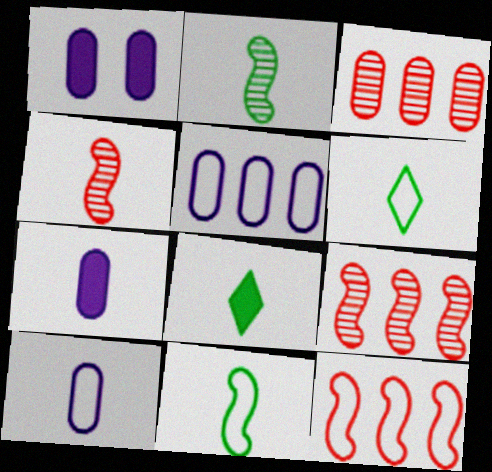[[1, 6, 9], 
[4, 6, 7], 
[4, 8, 10]]